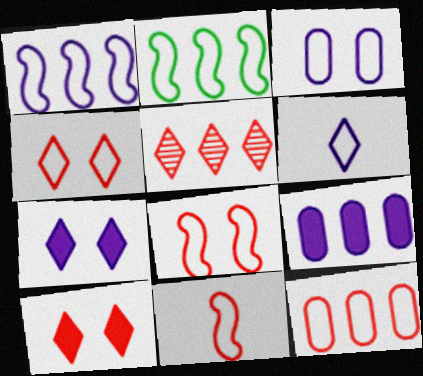[[1, 3, 6], 
[2, 5, 9], 
[4, 11, 12]]